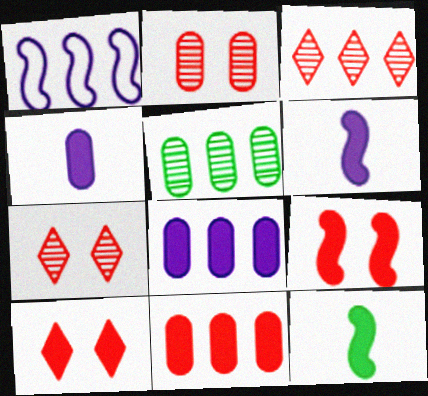[[8, 10, 12]]